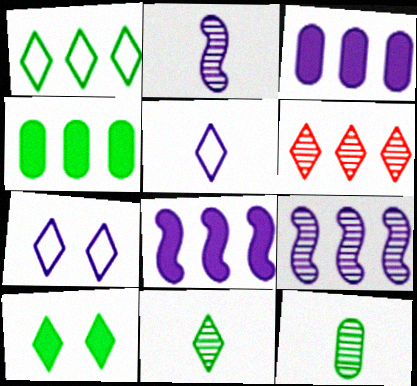[[1, 10, 11], 
[2, 3, 7], 
[5, 6, 10]]